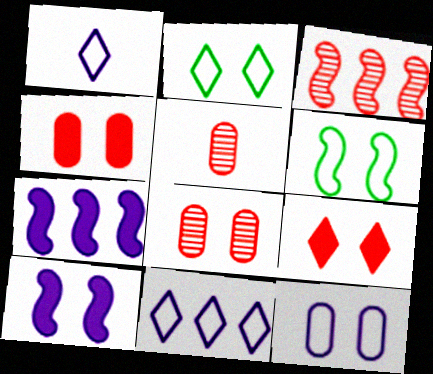[[2, 5, 7], 
[2, 8, 10]]